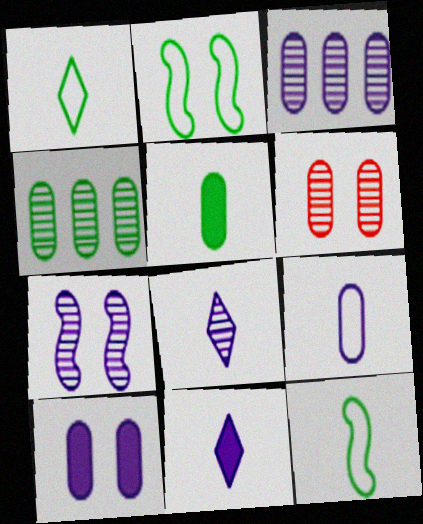[[3, 7, 8], 
[3, 9, 10]]